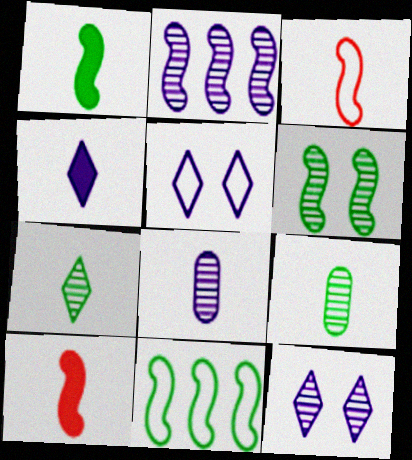[[1, 6, 11], 
[2, 8, 12], 
[3, 4, 9]]